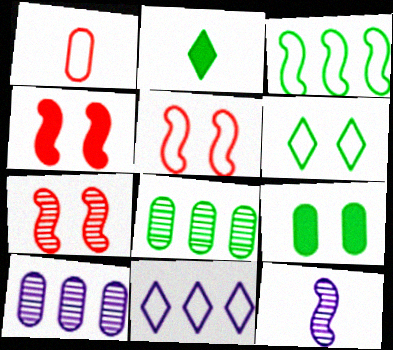[[1, 2, 12], 
[1, 9, 10], 
[2, 5, 10], 
[3, 4, 12], 
[4, 5, 7]]